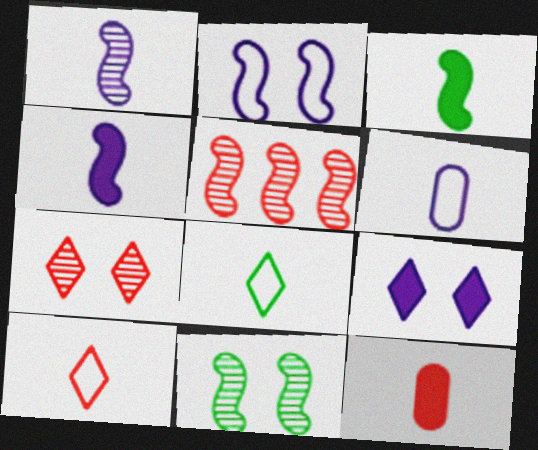[[1, 5, 11], 
[1, 8, 12], 
[2, 3, 5]]